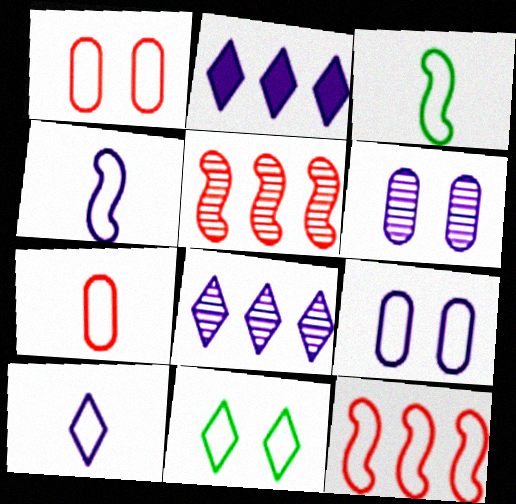[[2, 4, 6], 
[3, 7, 10]]